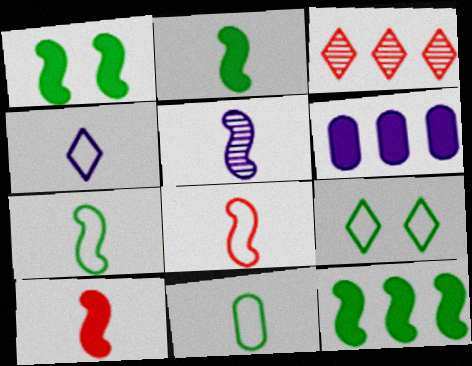[[1, 2, 12], 
[2, 5, 8], 
[4, 8, 11], 
[5, 7, 10]]